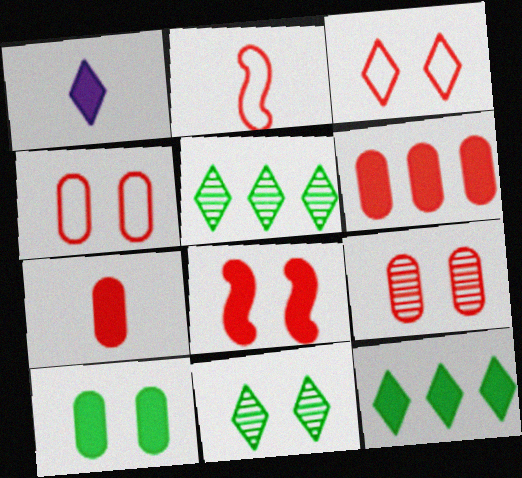[[1, 3, 5], 
[3, 8, 9]]